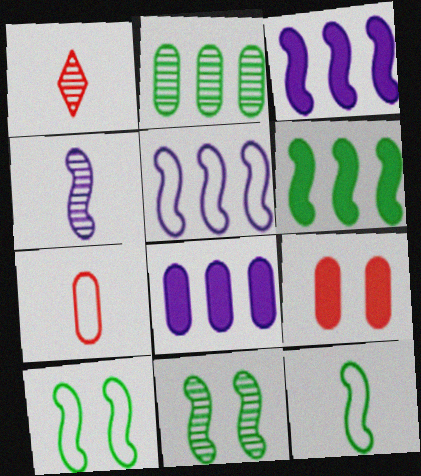[[1, 8, 10], 
[6, 11, 12]]